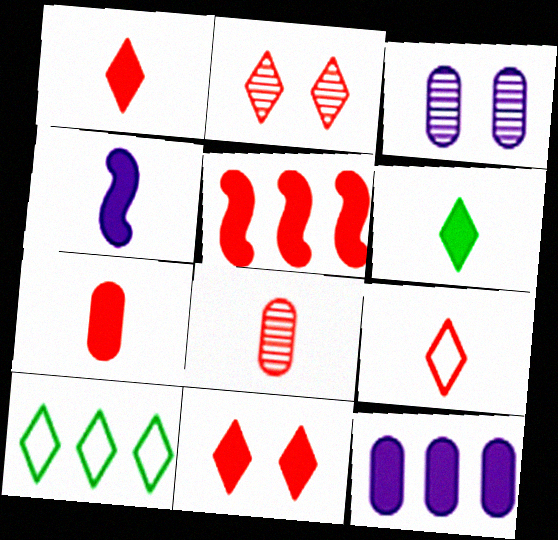[[4, 6, 7], 
[5, 7, 11]]